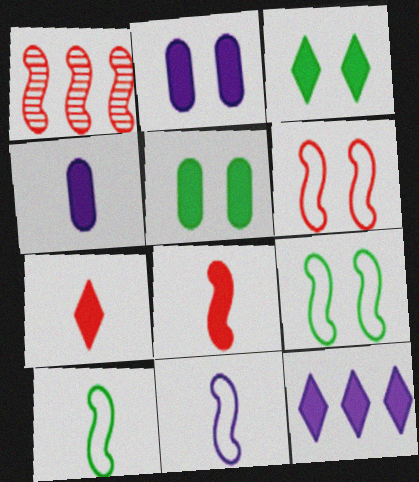[[1, 6, 8], 
[3, 7, 12], 
[5, 8, 12]]